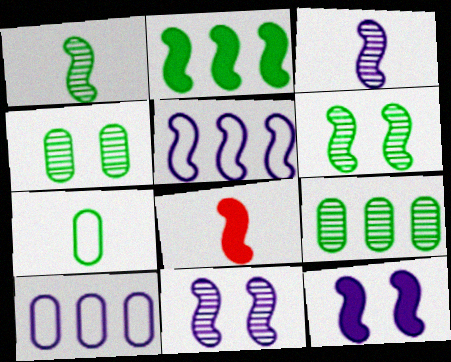[[2, 8, 12], 
[3, 5, 12], 
[5, 6, 8]]